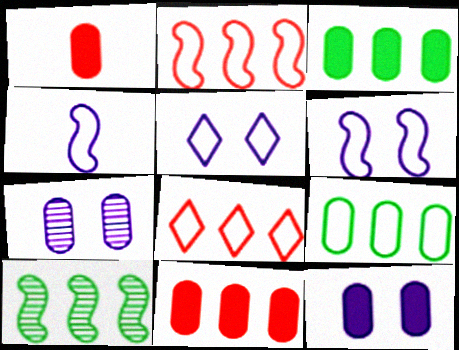[[1, 3, 12], 
[1, 5, 10], 
[1, 7, 9]]